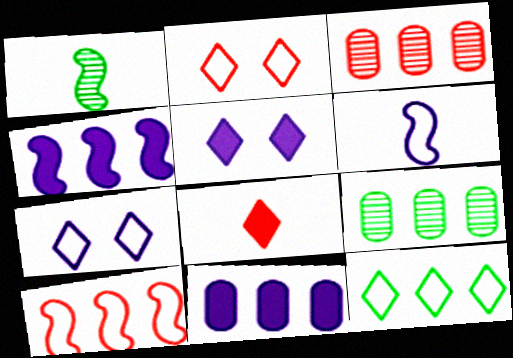[[1, 2, 11], 
[3, 4, 12]]